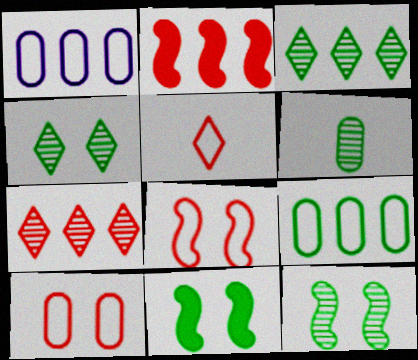[[1, 2, 3], 
[3, 6, 12]]